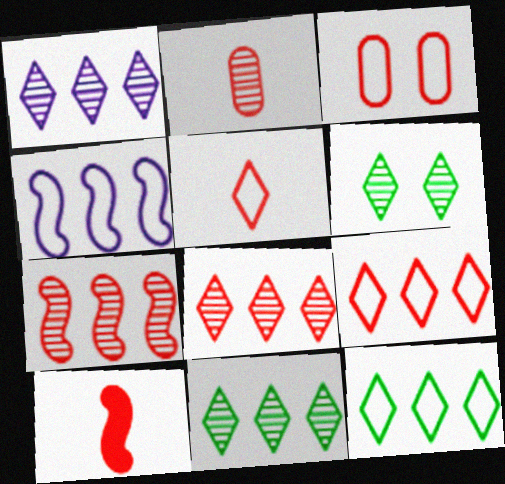[[1, 8, 11], 
[2, 5, 10], 
[3, 8, 10]]